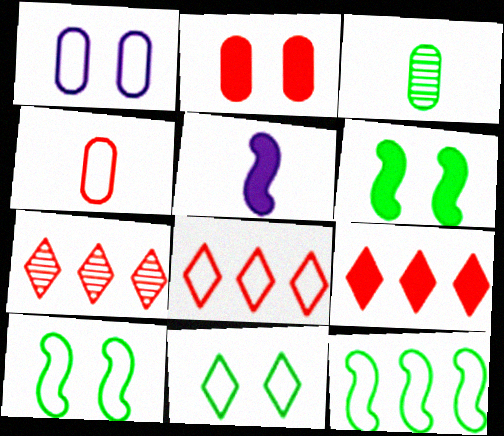[[7, 8, 9]]